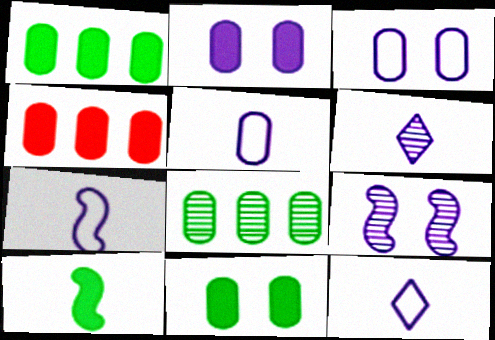[[5, 7, 12]]